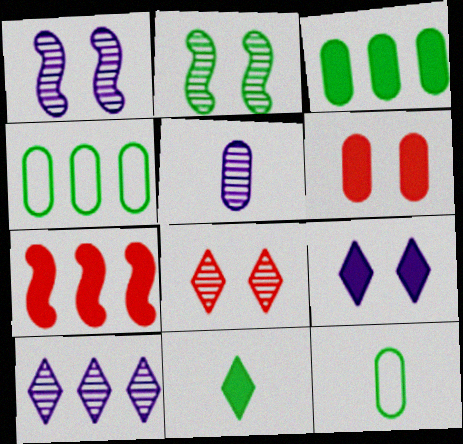[[1, 5, 10], 
[2, 4, 11], 
[4, 5, 6], 
[4, 7, 10]]